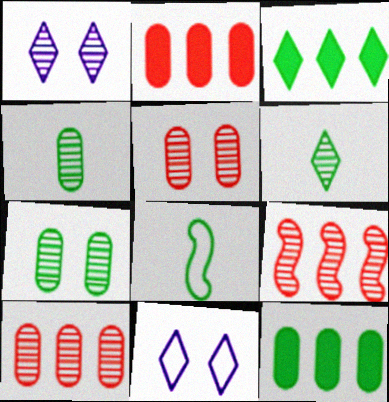[[1, 2, 8], 
[1, 4, 9], 
[3, 7, 8]]